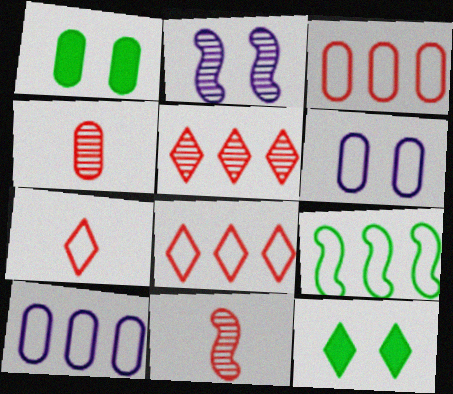[[1, 4, 10], 
[6, 7, 9], 
[8, 9, 10], 
[10, 11, 12]]